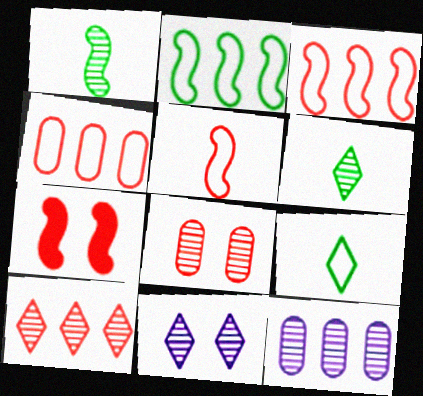[[6, 10, 11], 
[7, 9, 12]]